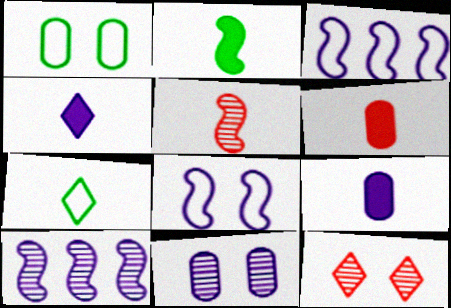[[2, 4, 6], 
[3, 4, 11], 
[5, 7, 9]]